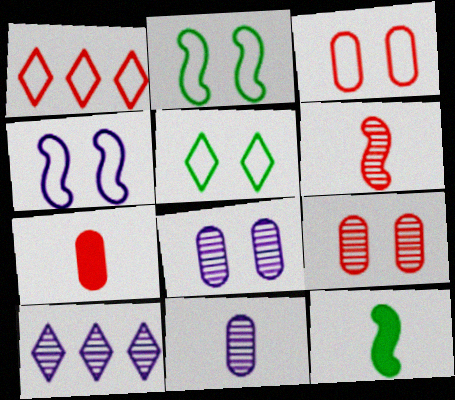[[1, 8, 12], 
[2, 7, 10], 
[3, 4, 5], 
[3, 10, 12]]